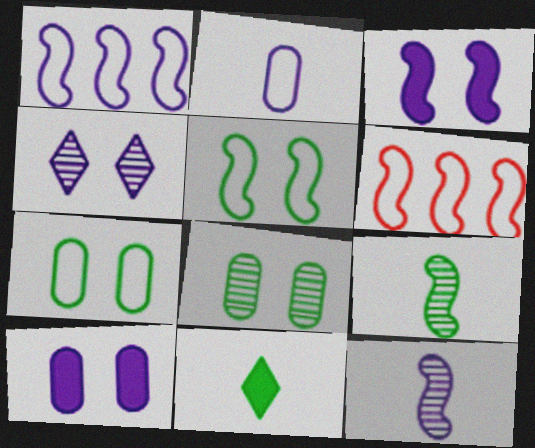[[1, 3, 12], 
[3, 6, 9]]